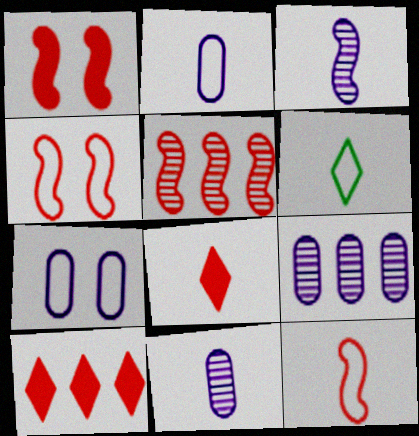[[1, 5, 12], 
[1, 6, 9], 
[2, 6, 12]]